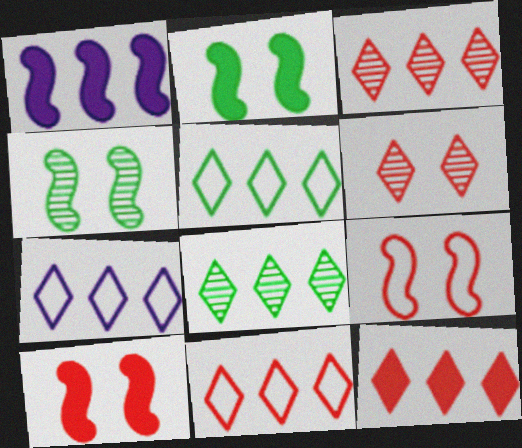[[3, 11, 12], 
[5, 7, 11], 
[7, 8, 12]]